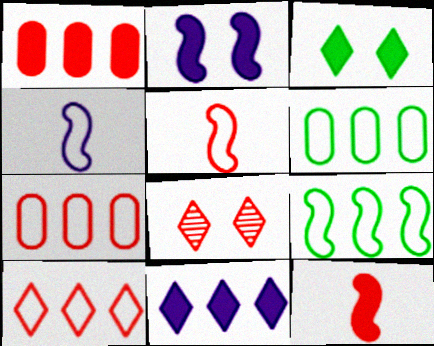[[1, 5, 8], 
[7, 8, 12]]